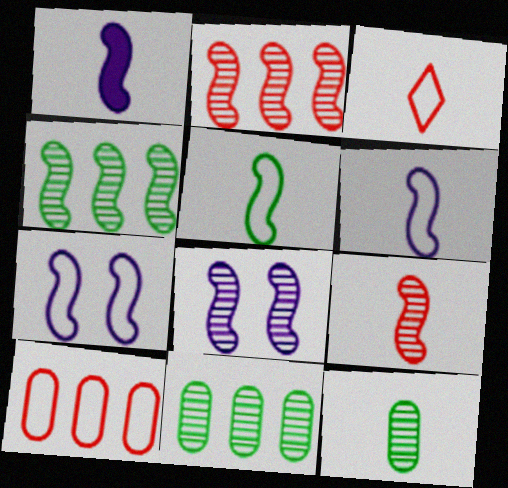[[1, 3, 12], 
[1, 5, 9], 
[4, 8, 9]]